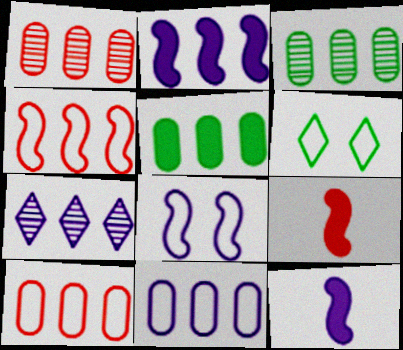[[1, 5, 11], 
[1, 6, 12], 
[2, 7, 11], 
[4, 5, 7]]